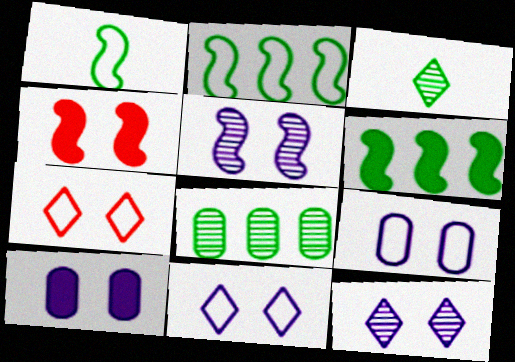[[5, 10, 11]]